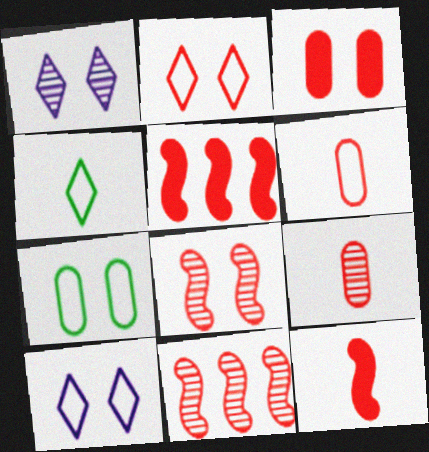[[2, 3, 8], 
[2, 5, 9]]